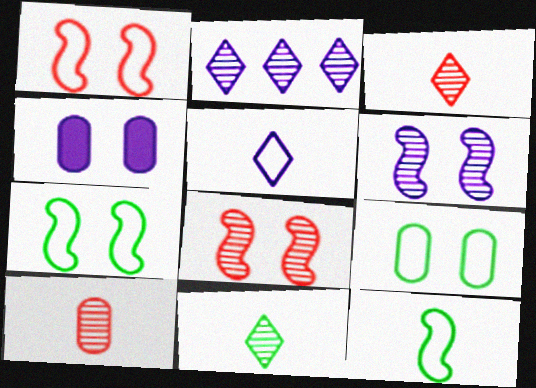[]